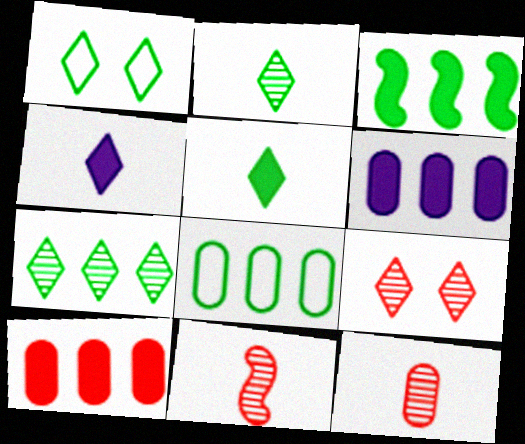[[1, 5, 7], 
[1, 6, 11], 
[3, 7, 8]]